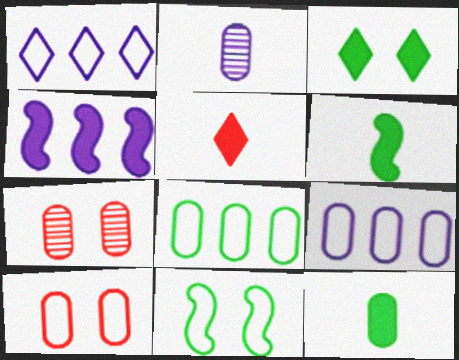[[1, 6, 7], 
[7, 9, 12]]